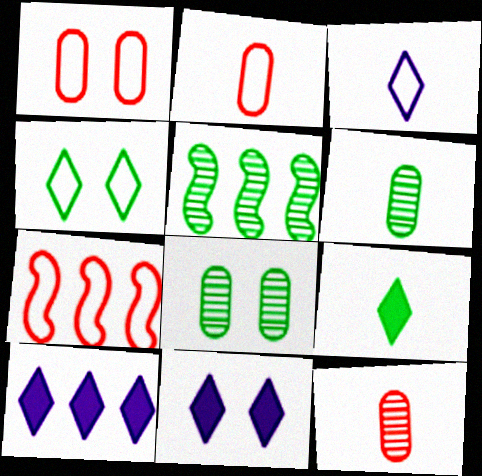[[2, 5, 11], 
[6, 7, 11]]